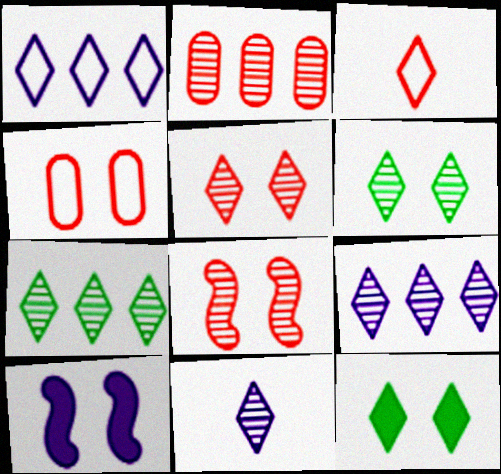[[3, 9, 12], 
[4, 6, 10], 
[5, 7, 11]]